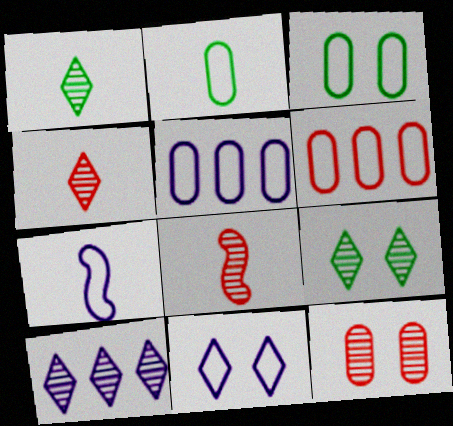[[4, 9, 10], 
[5, 7, 11]]